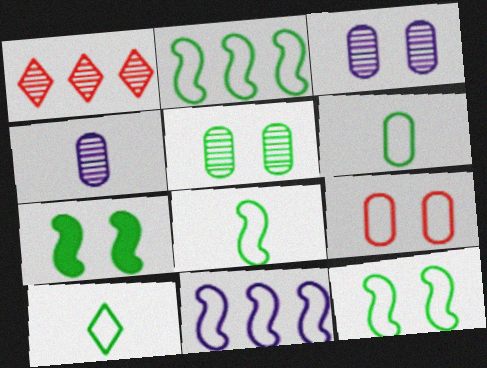[[2, 8, 12], 
[6, 8, 10], 
[9, 10, 11]]